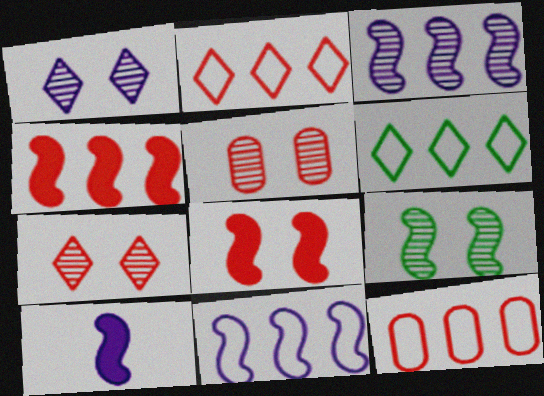[[1, 5, 9], 
[5, 6, 10], 
[6, 11, 12]]